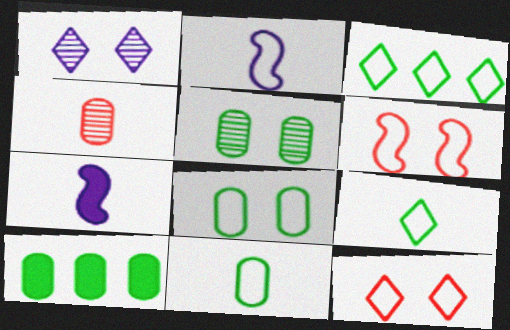[[4, 7, 9], 
[5, 10, 11]]